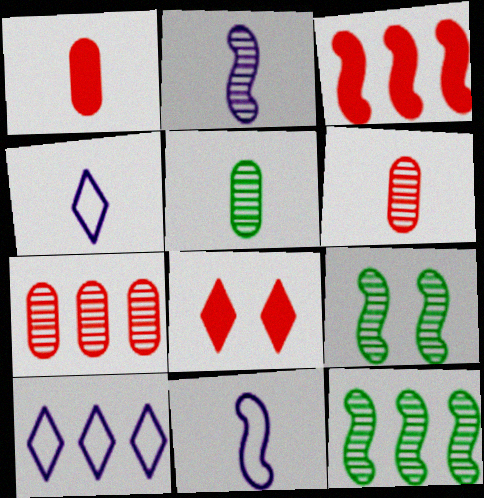[[1, 3, 8], 
[1, 9, 10], 
[3, 9, 11]]